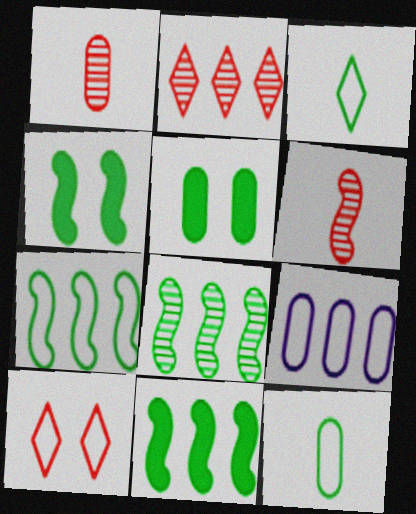[[1, 5, 9], 
[2, 9, 11], 
[3, 5, 8], 
[7, 8, 11]]